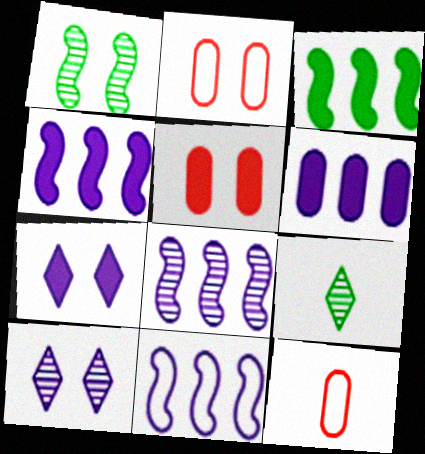[[1, 2, 7], 
[2, 4, 9], 
[3, 10, 12], 
[4, 8, 11], 
[5, 9, 11]]